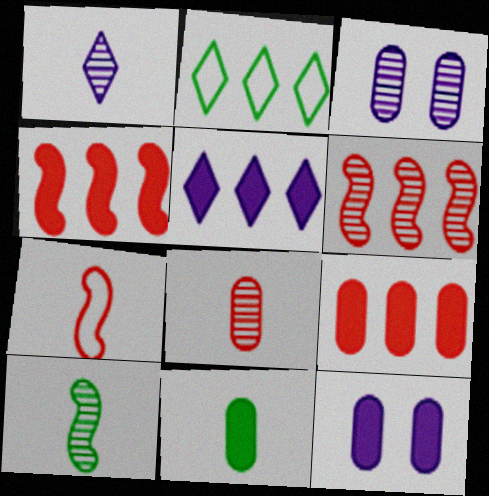[[1, 7, 11], 
[1, 8, 10], 
[9, 11, 12]]